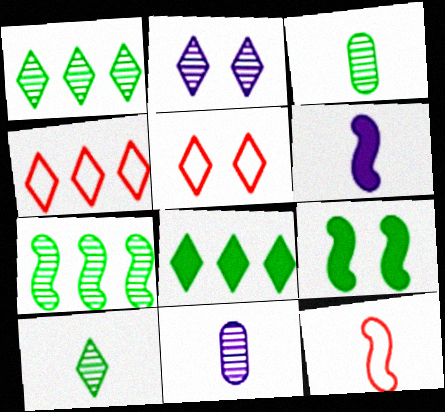[[4, 9, 11]]